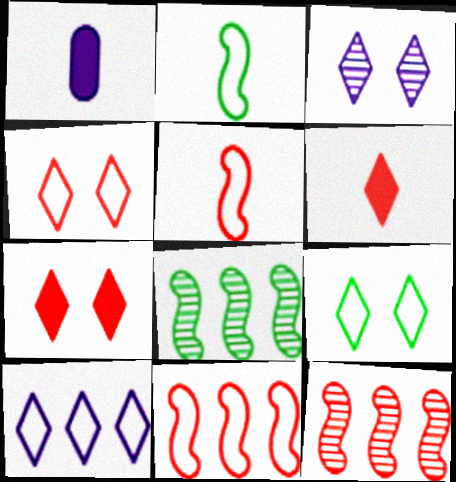[[1, 4, 8], 
[1, 9, 12], 
[3, 7, 9]]